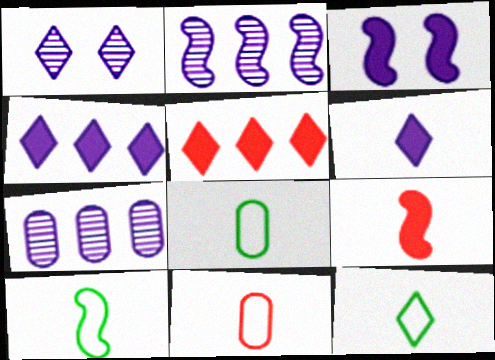[[1, 5, 12], 
[8, 10, 12]]